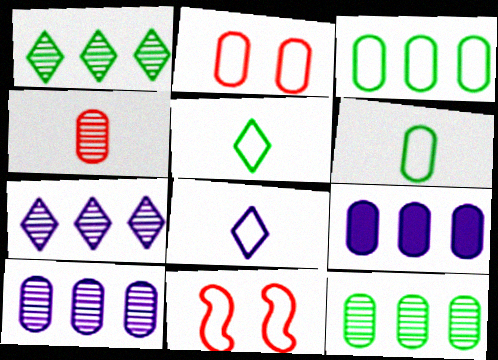[[3, 8, 11]]